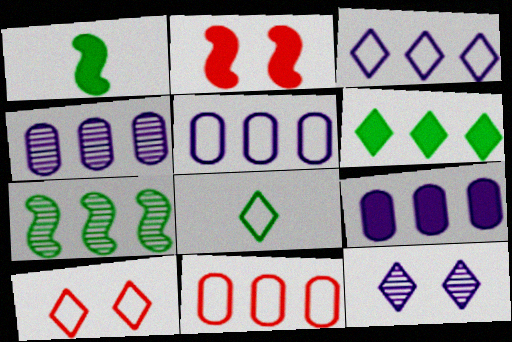[[1, 4, 10], 
[1, 11, 12], 
[2, 4, 8], 
[3, 8, 10], 
[4, 5, 9]]